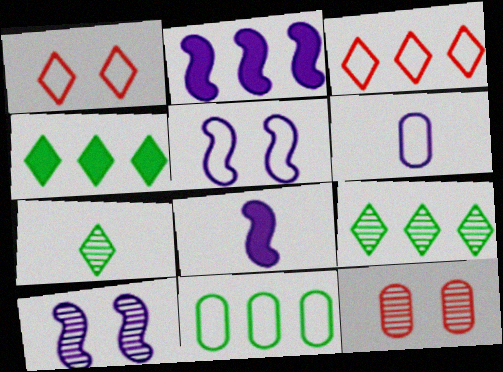[]